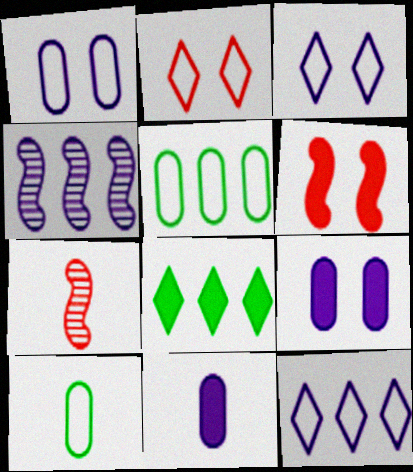[[1, 7, 8], 
[3, 4, 11], 
[6, 8, 11]]